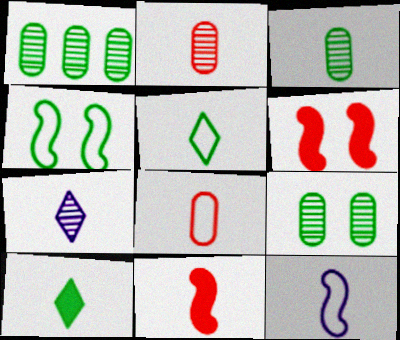[[1, 3, 9], 
[1, 4, 10], 
[2, 10, 12], 
[5, 8, 12]]